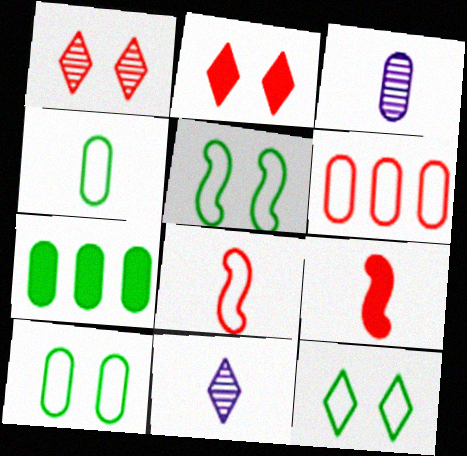[[1, 6, 9], 
[4, 9, 11], 
[5, 10, 12]]